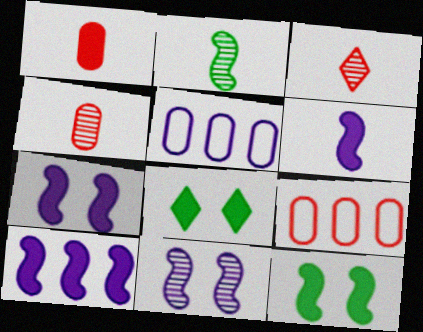[[1, 8, 10], 
[3, 5, 12], 
[6, 7, 10]]